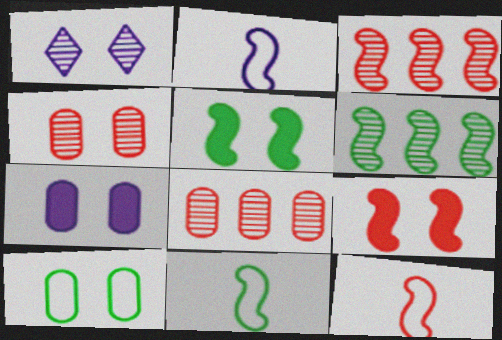[[1, 9, 10], 
[2, 3, 5], 
[2, 6, 9], 
[2, 11, 12], 
[3, 9, 12], 
[4, 7, 10], 
[5, 6, 11]]